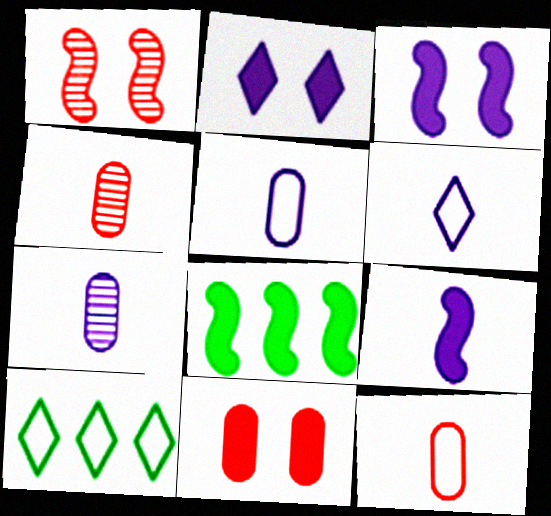[[3, 4, 10], 
[6, 7, 9]]